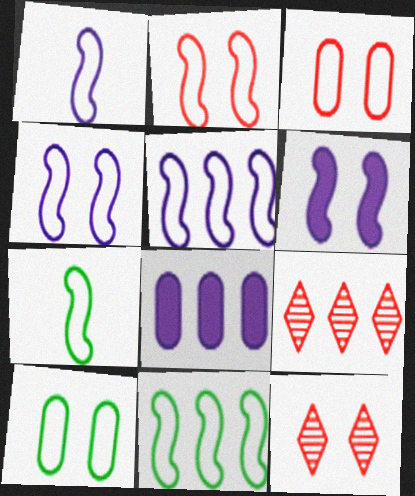[[1, 2, 11], 
[1, 4, 5], 
[2, 5, 7], 
[6, 10, 12], 
[7, 8, 12], 
[8, 9, 11]]